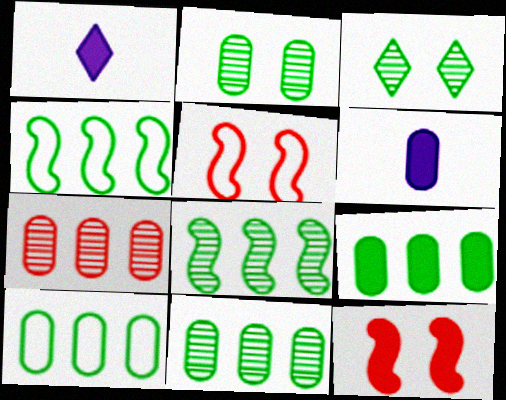[[1, 5, 11], 
[1, 9, 12], 
[9, 10, 11]]